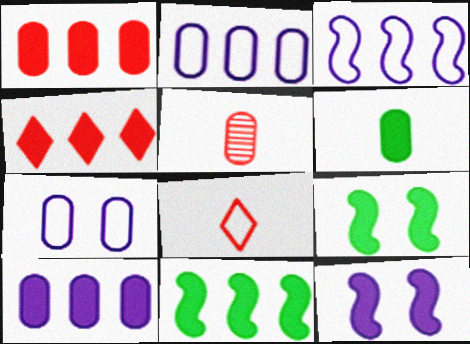[[4, 6, 12], 
[4, 10, 11]]